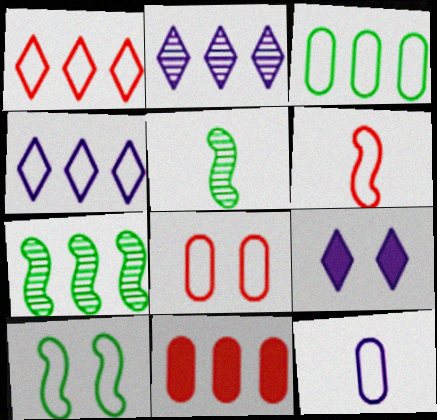[[1, 6, 8], 
[1, 10, 12], 
[3, 8, 12], 
[4, 7, 11]]